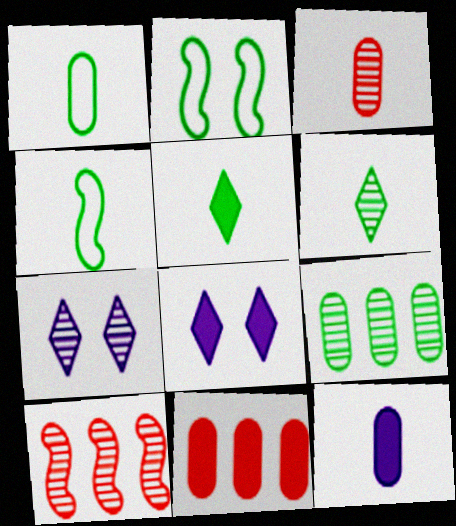[[1, 3, 12], 
[1, 8, 10], 
[2, 5, 9], 
[4, 7, 11]]